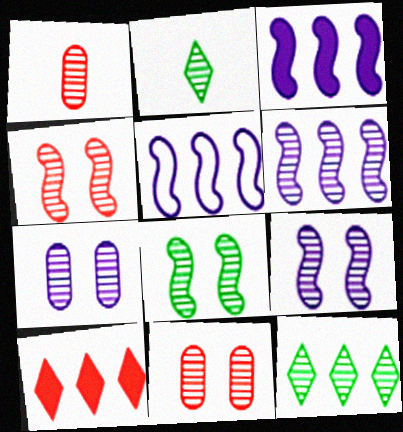[[1, 9, 12], 
[2, 6, 11], 
[3, 5, 6], 
[4, 8, 9]]